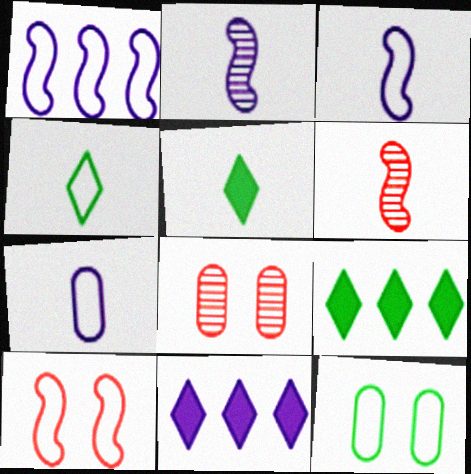[[1, 5, 8], 
[3, 8, 9], 
[5, 6, 7], 
[6, 11, 12]]